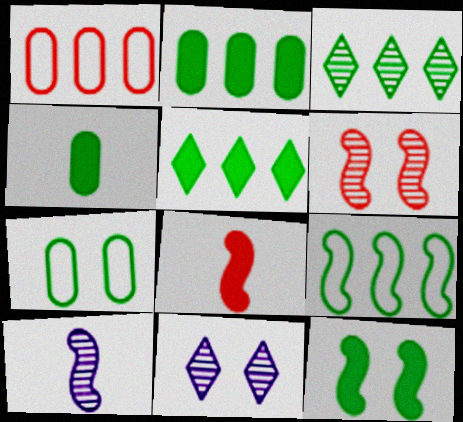[[2, 3, 9], 
[4, 5, 12]]